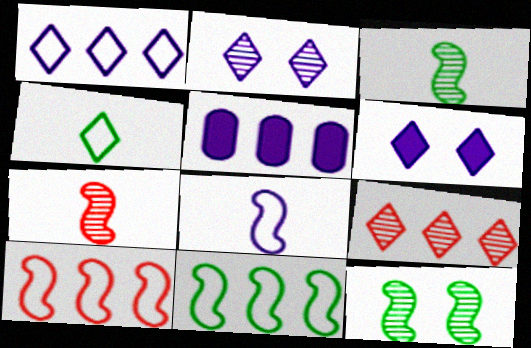[[2, 5, 8], 
[4, 6, 9], 
[5, 9, 11]]